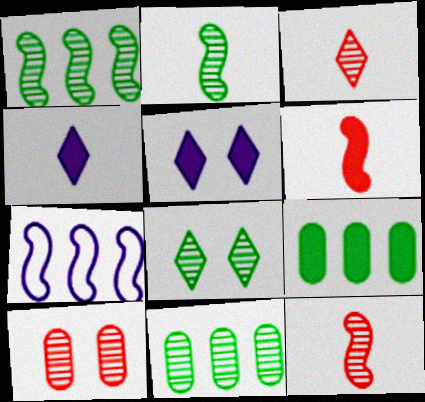[[2, 8, 11], 
[5, 6, 9]]